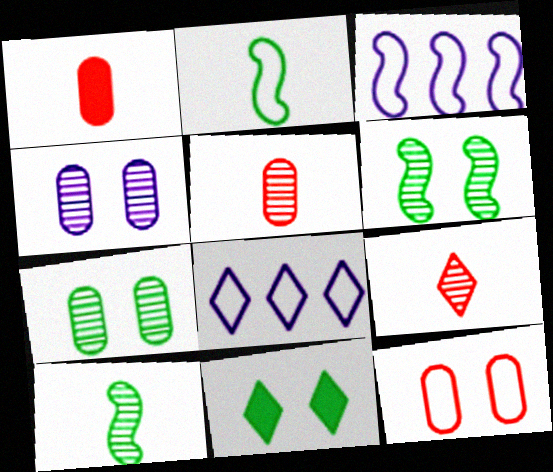[[1, 6, 8], 
[2, 8, 12], 
[3, 5, 11], 
[8, 9, 11]]